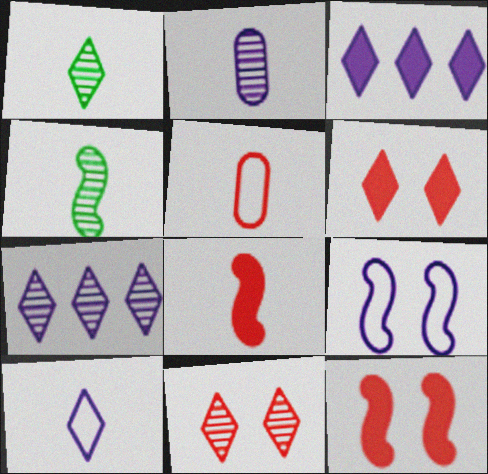[[1, 7, 11], 
[2, 3, 9]]